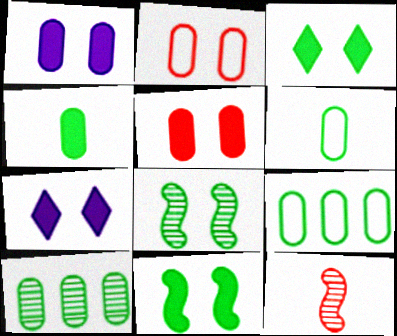[[2, 7, 8], 
[5, 7, 11], 
[7, 9, 12]]